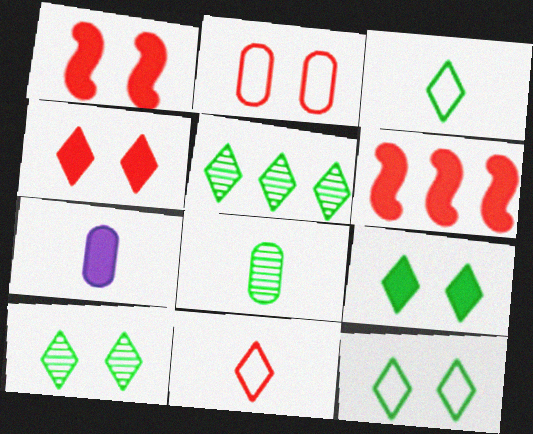[[3, 5, 9], 
[6, 7, 9], 
[9, 10, 12]]